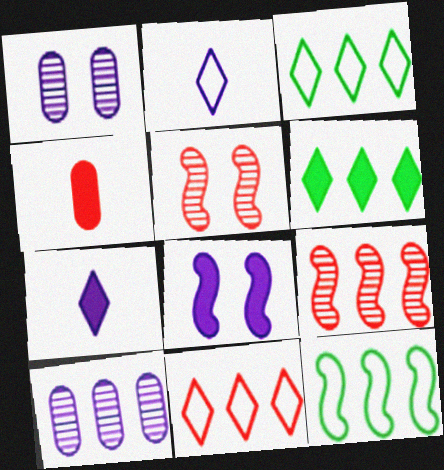[[2, 8, 10], 
[4, 5, 11], 
[4, 6, 8]]